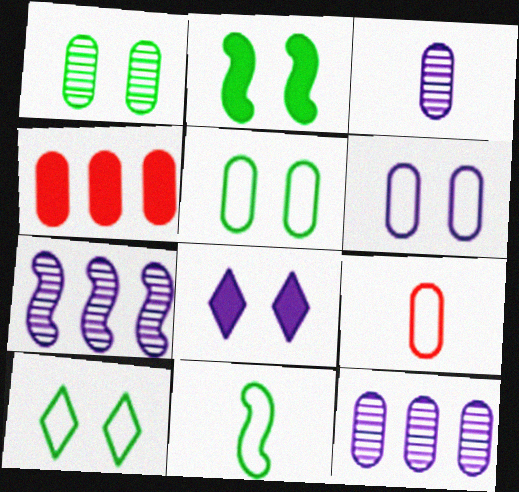[[1, 2, 10], 
[3, 4, 5]]